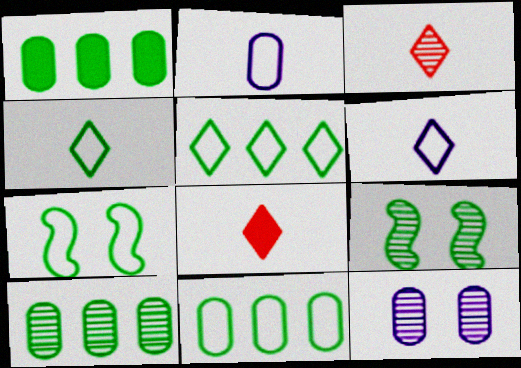[[1, 4, 9], 
[1, 10, 11], 
[4, 7, 11]]